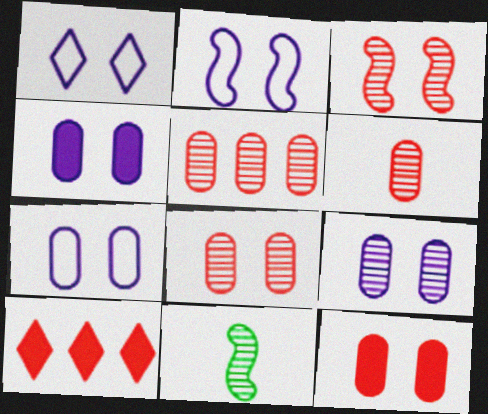[[1, 2, 7], 
[4, 7, 9], 
[5, 6, 8], 
[7, 10, 11]]